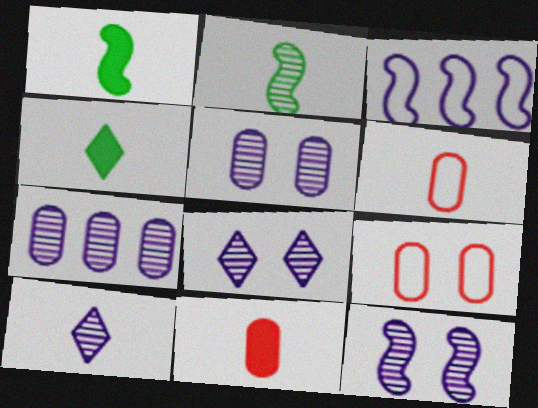[[1, 6, 10], 
[5, 8, 12], 
[7, 10, 12]]